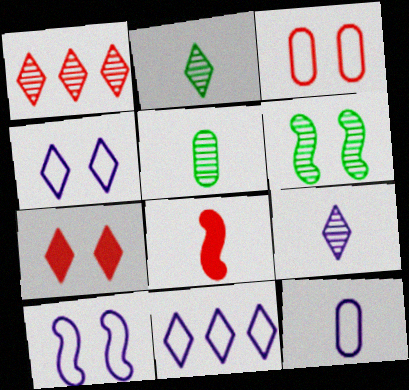[[1, 3, 8], 
[2, 7, 11], 
[2, 8, 12], 
[10, 11, 12]]